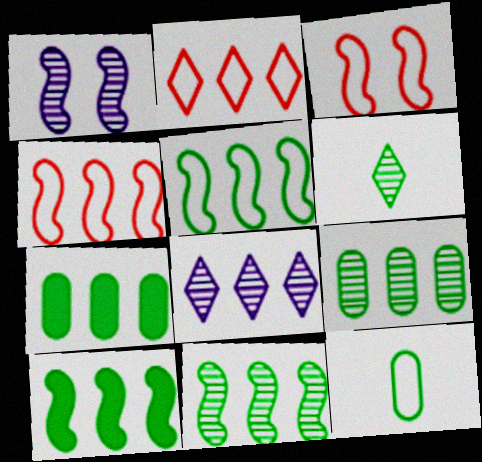[[4, 7, 8], 
[5, 10, 11]]